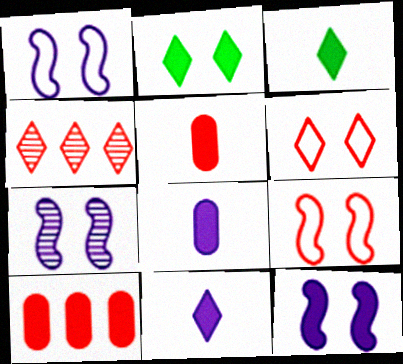[[1, 7, 12], 
[3, 10, 12], 
[4, 5, 9]]